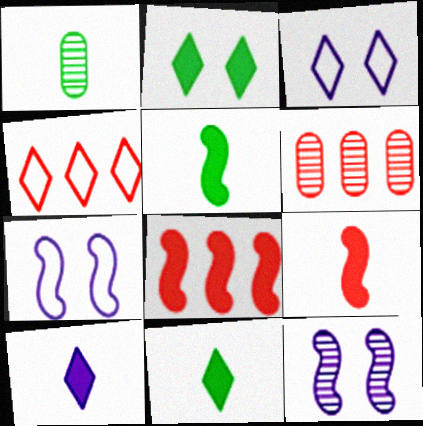[[1, 3, 8], 
[3, 5, 6], 
[4, 6, 8], 
[6, 7, 11]]